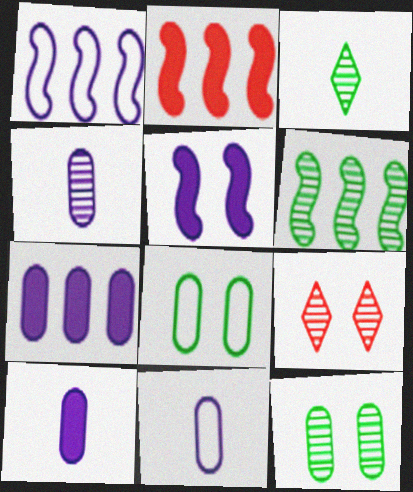[[1, 2, 6], 
[3, 6, 12], 
[4, 6, 9], 
[4, 10, 11], 
[5, 8, 9]]